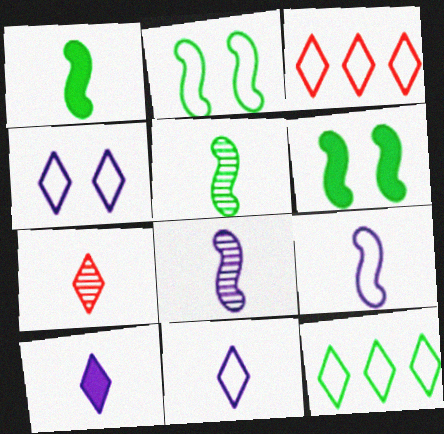[]